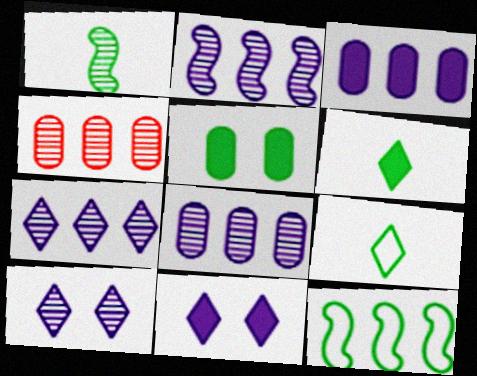[[1, 4, 10], 
[2, 7, 8]]